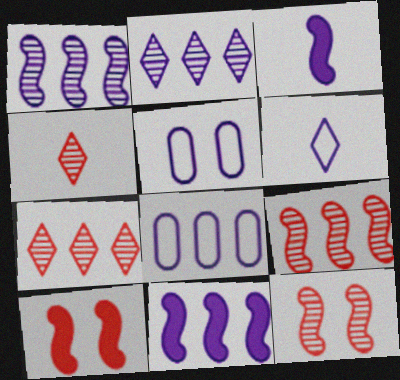[[2, 3, 5], 
[2, 8, 11]]